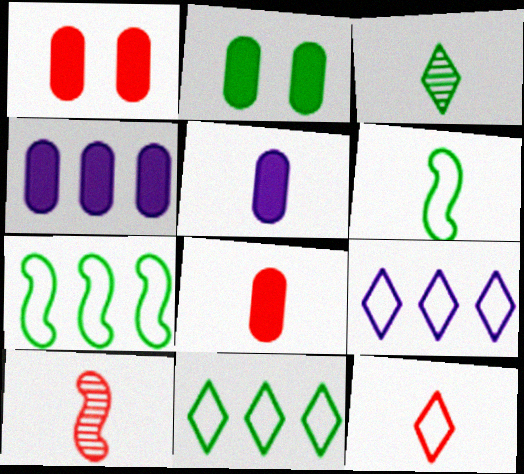[[2, 3, 7], 
[2, 4, 8], 
[2, 9, 10], 
[8, 10, 12]]